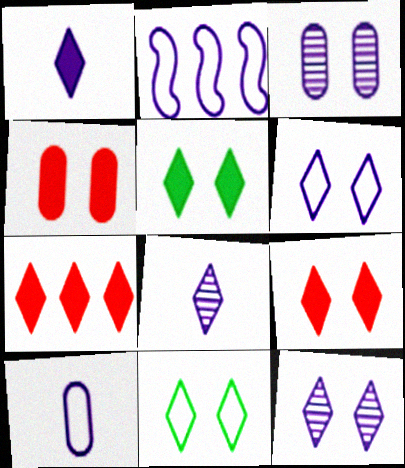[[1, 2, 3], 
[1, 5, 7], 
[2, 6, 10], 
[7, 8, 11], 
[9, 11, 12]]